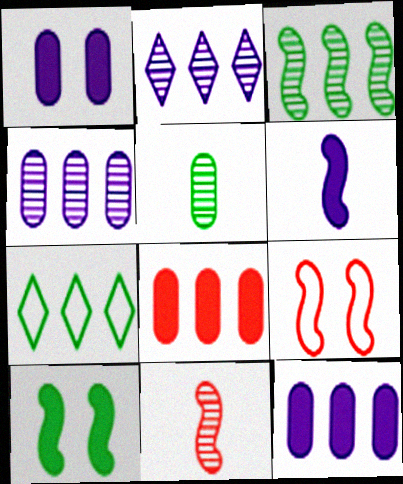[[1, 7, 11], 
[3, 6, 9], 
[5, 7, 10]]